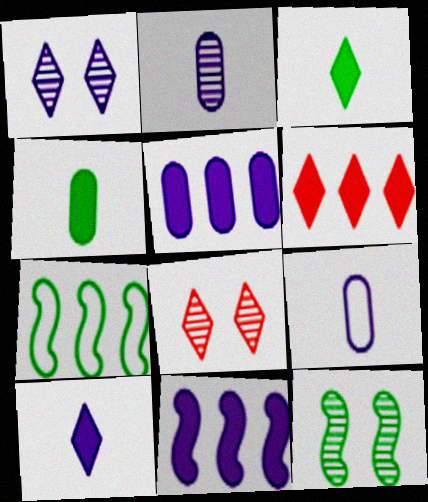[[1, 9, 11], 
[6, 9, 12]]